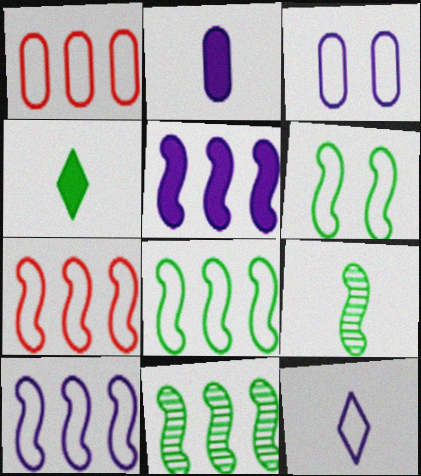[[1, 6, 12], 
[3, 10, 12], 
[5, 7, 11], 
[7, 8, 10]]